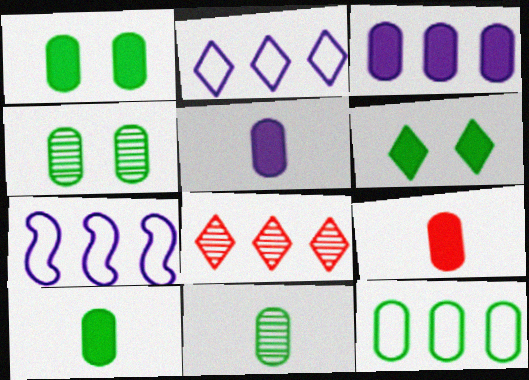[[1, 3, 9], 
[1, 11, 12], 
[4, 10, 12], 
[5, 9, 10]]